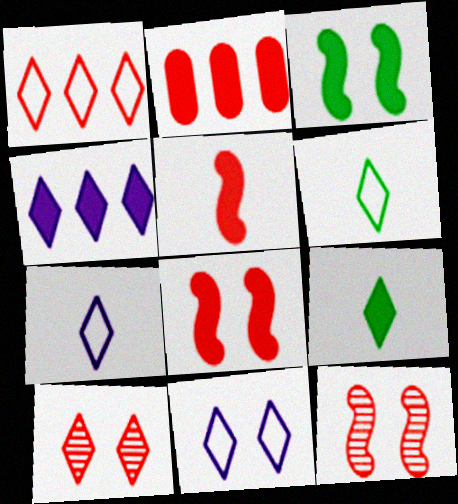[[1, 6, 11], 
[4, 6, 10]]